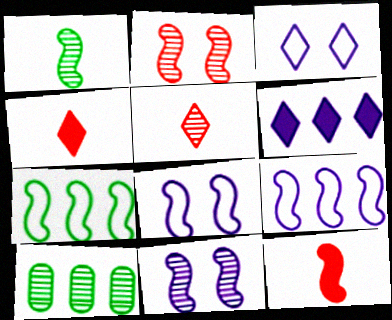[[3, 10, 12], 
[4, 8, 10], 
[5, 10, 11], 
[7, 11, 12]]